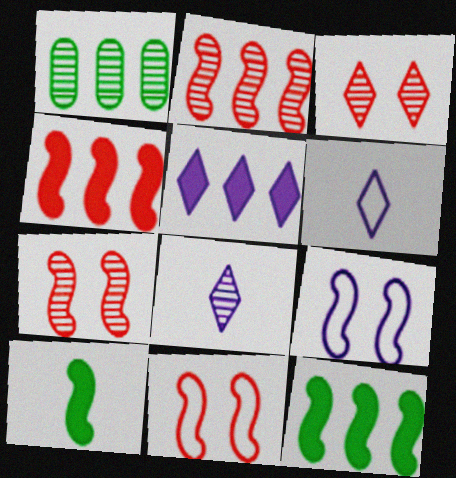[[1, 7, 8], 
[2, 9, 10]]